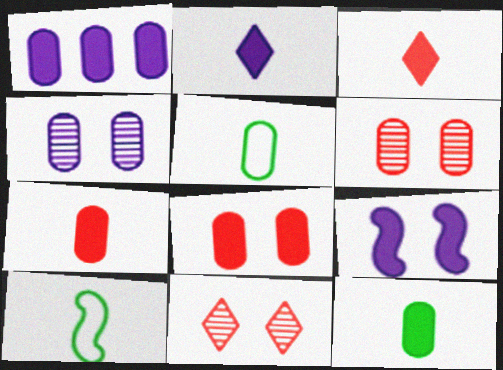[[1, 2, 9], 
[1, 5, 6], 
[1, 8, 12], 
[1, 10, 11]]